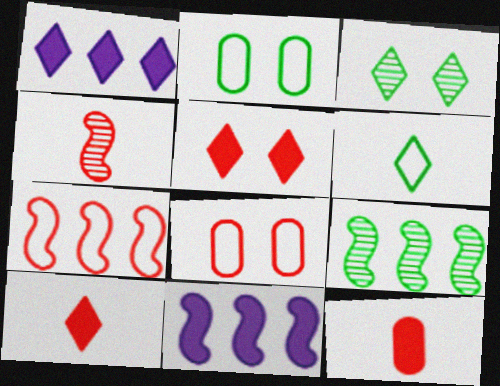[[1, 2, 4], 
[7, 9, 11]]